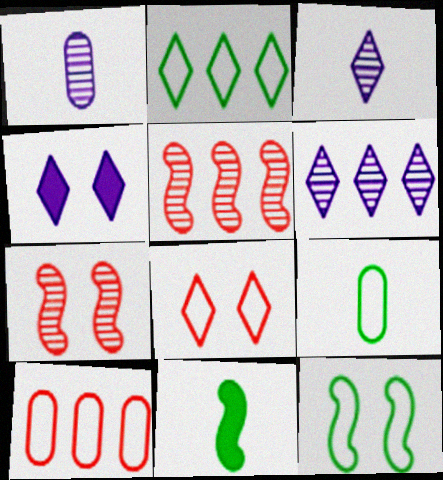[[2, 9, 12], 
[4, 5, 9]]